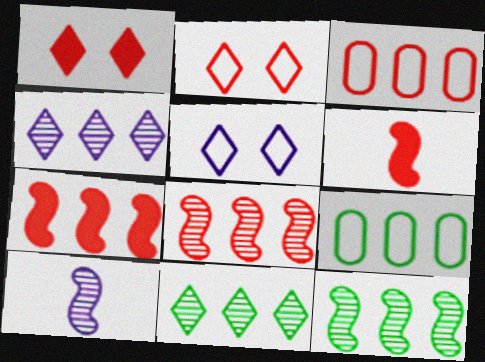[[1, 9, 10], 
[4, 7, 9]]